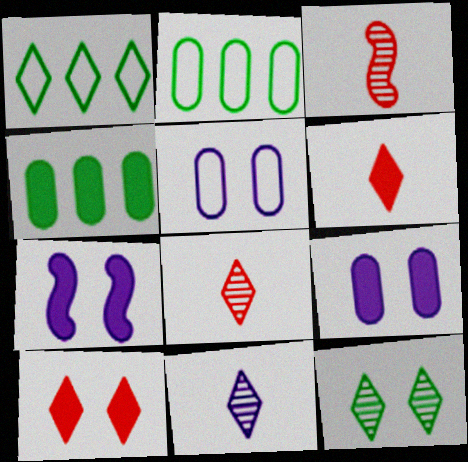[[1, 3, 9], 
[1, 10, 11], 
[2, 7, 8], 
[4, 6, 7]]